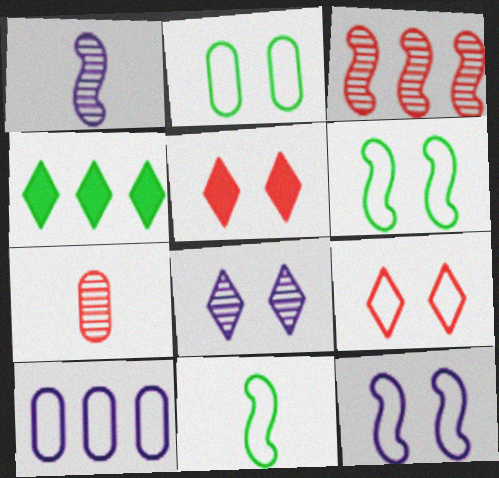[[2, 9, 12], 
[3, 4, 10], 
[4, 7, 12], 
[9, 10, 11]]